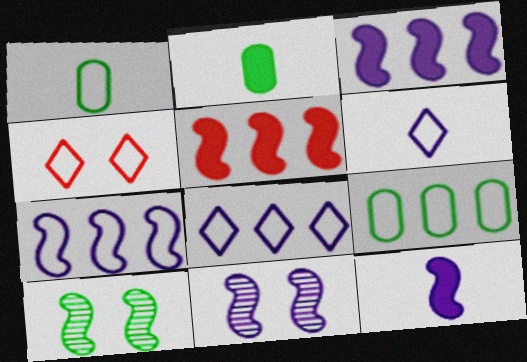[[1, 4, 7], 
[7, 11, 12]]